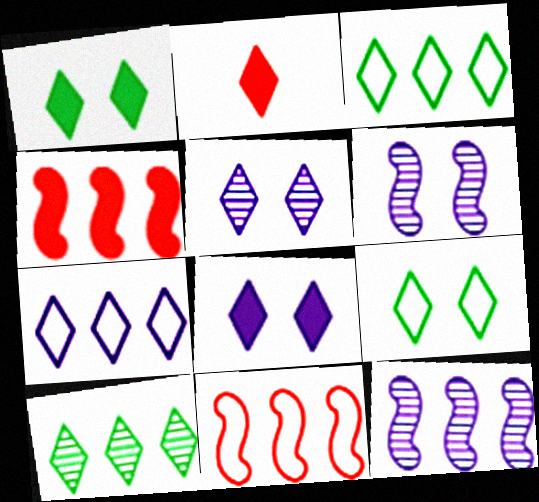[[2, 3, 5]]